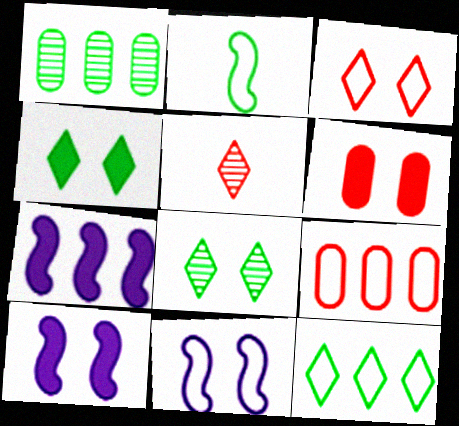[[1, 2, 4], 
[4, 6, 10], 
[6, 8, 11]]